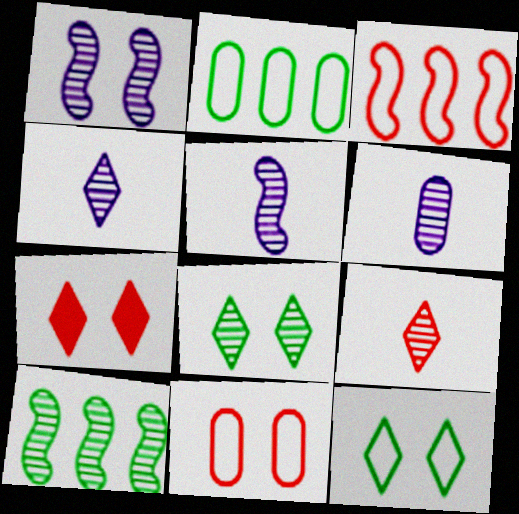[[2, 5, 7], 
[4, 5, 6]]